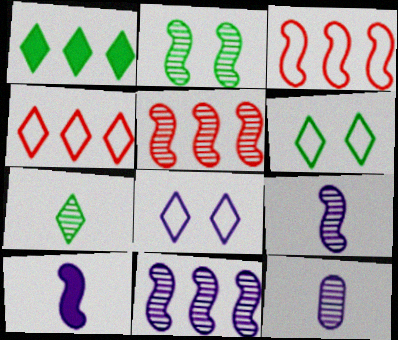[[1, 6, 7], 
[2, 3, 10], 
[2, 5, 9]]